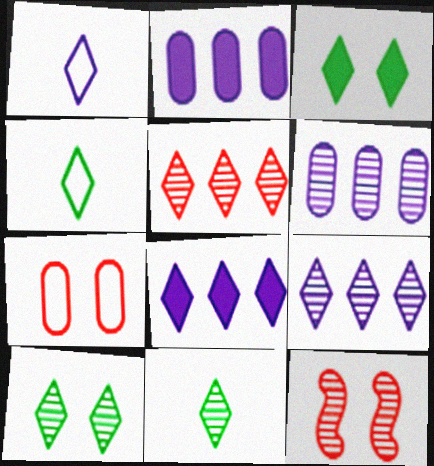[[1, 3, 5], 
[2, 4, 12], 
[6, 11, 12]]